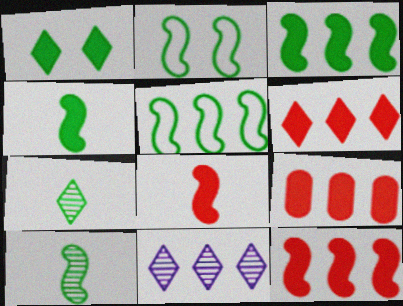[[2, 3, 10], 
[5, 9, 11], 
[6, 9, 12]]